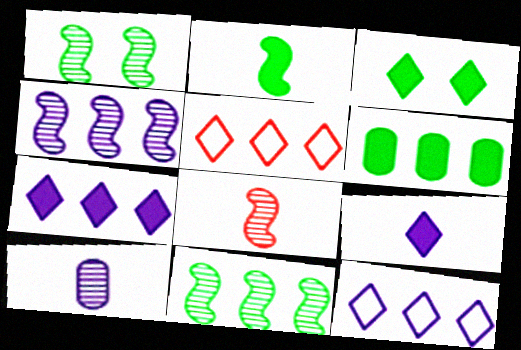[[1, 4, 8], 
[2, 3, 6], 
[4, 5, 6]]